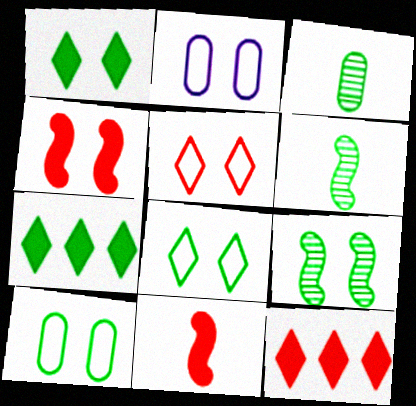[[1, 9, 10], 
[2, 6, 12], 
[6, 7, 10]]